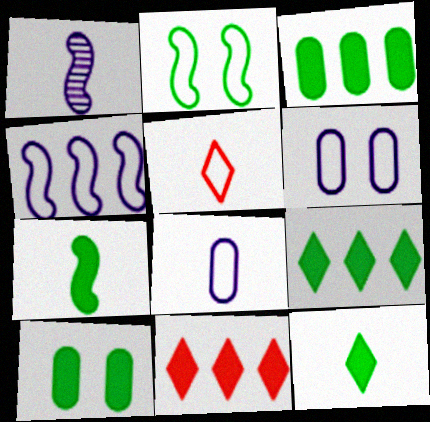[[7, 9, 10]]